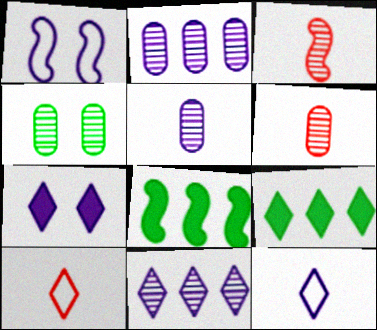[[1, 3, 8], 
[1, 6, 9], 
[2, 4, 6], 
[3, 4, 11], 
[7, 11, 12]]